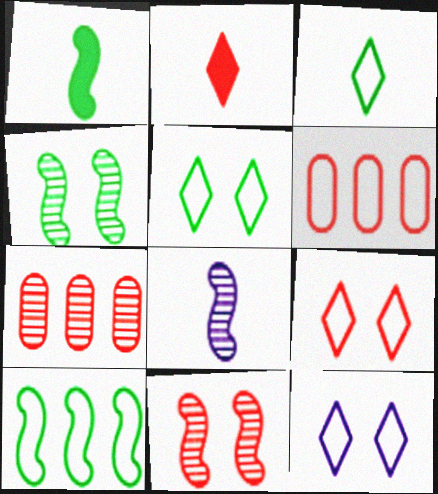[[1, 4, 10], 
[1, 7, 12], 
[2, 6, 11], 
[5, 9, 12]]